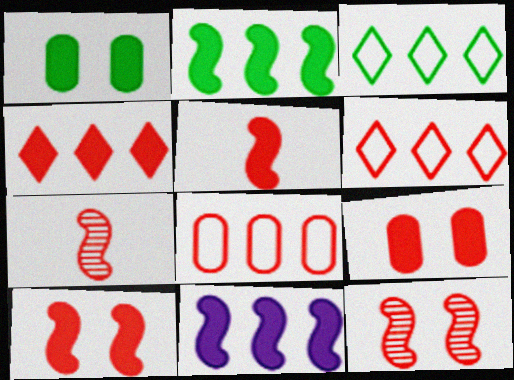[[4, 5, 9], 
[6, 7, 9]]